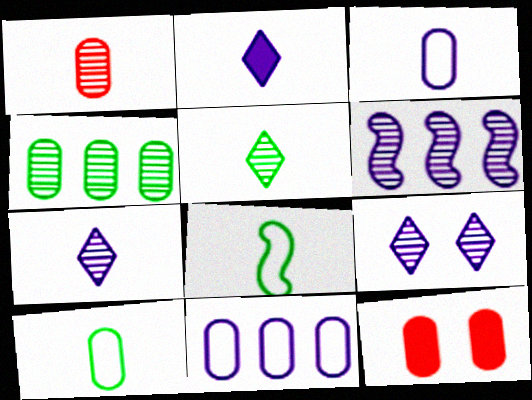[[1, 2, 8], 
[3, 4, 12]]